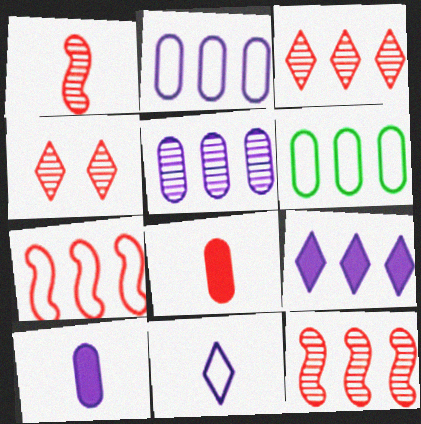[[4, 7, 8], 
[6, 9, 12]]